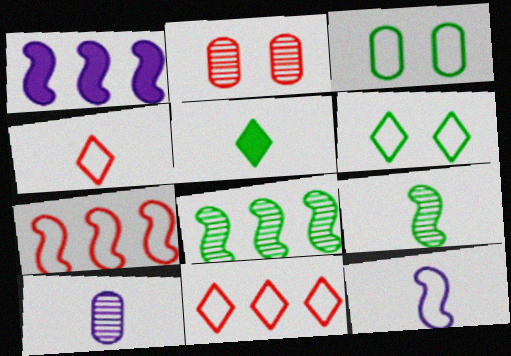[[1, 7, 8], 
[3, 5, 8], 
[3, 11, 12]]